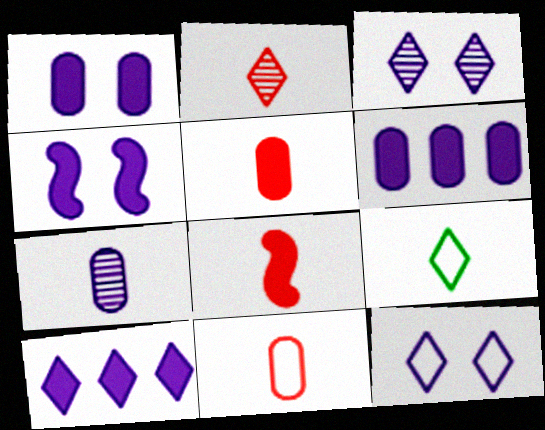[[2, 8, 11], 
[7, 8, 9]]